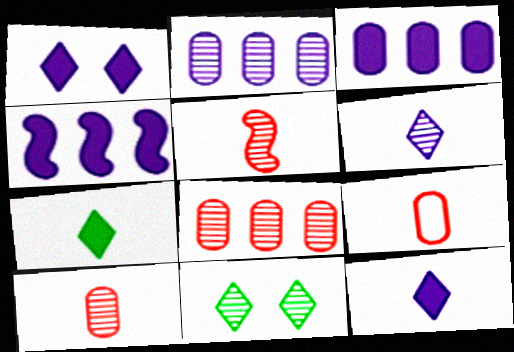[[2, 5, 11], 
[4, 9, 11]]